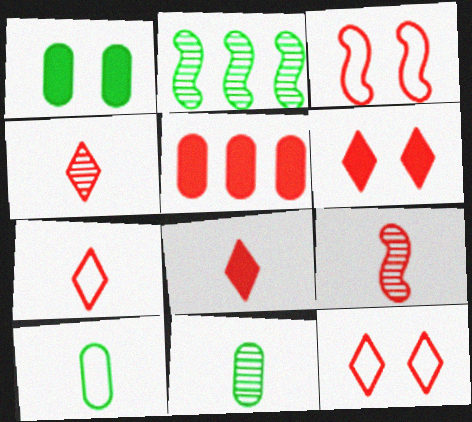[[3, 4, 5], 
[4, 7, 8], 
[5, 9, 12]]